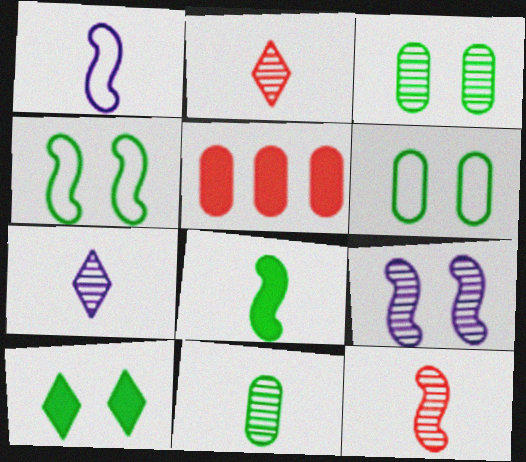[[1, 8, 12], 
[3, 4, 10], 
[4, 5, 7], 
[7, 11, 12]]